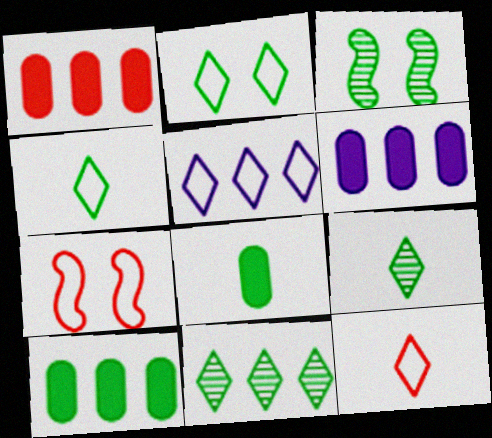[[1, 6, 10], 
[2, 5, 12], 
[3, 4, 10], 
[3, 6, 12], 
[6, 7, 9]]